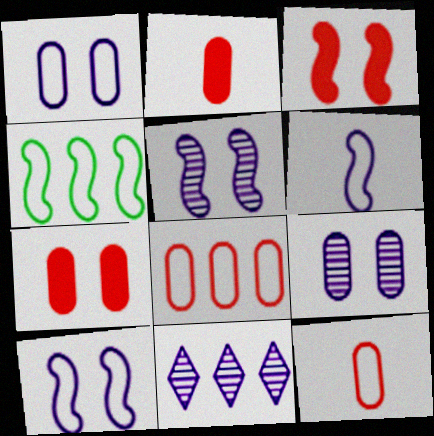[]